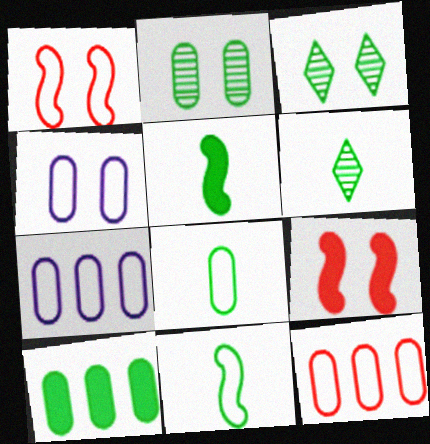[[2, 8, 10], 
[3, 4, 9], 
[3, 10, 11], 
[4, 8, 12], 
[5, 6, 8], 
[6, 7, 9]]